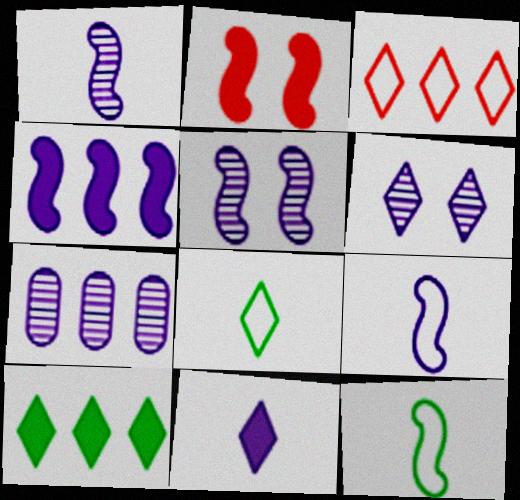[[1, 6, 7], 
[2, 7, 8], 
[4, 5, 9]]